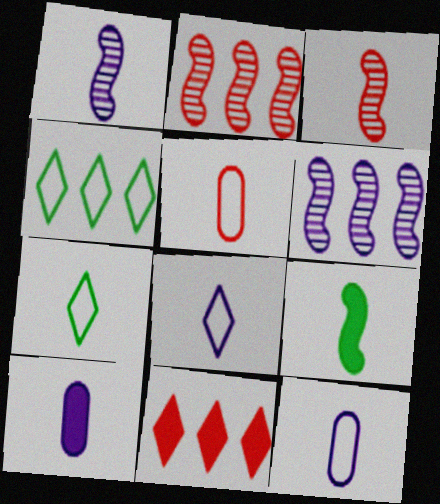[[1, 8, 10], 
[3, 7, 10]]